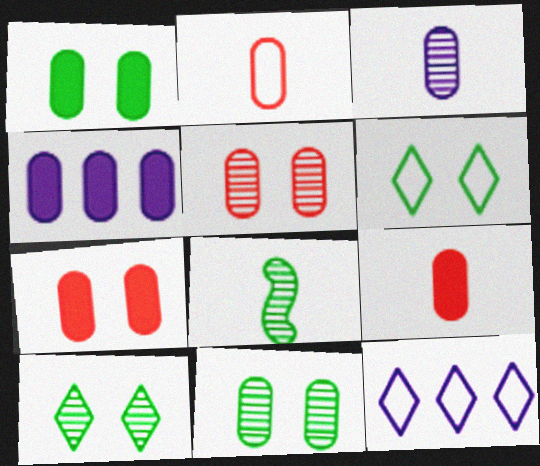[[1, 4, 9], 
[2, 4, 11], 
[7, 8, 12]]